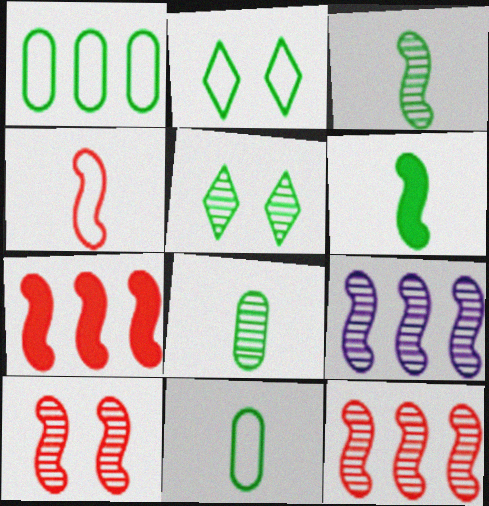[[1, 5, 6], 
[3, 9, 10], 
[4, 7, 10]]